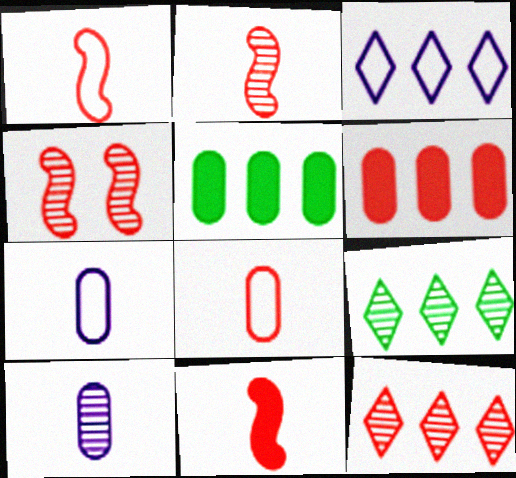[[1, 2, 11], 
[4, 9, 10]]